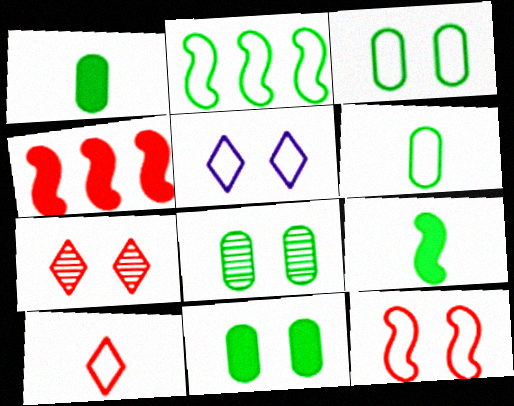[[3, 5, 12], 
[3, 8, 11]]